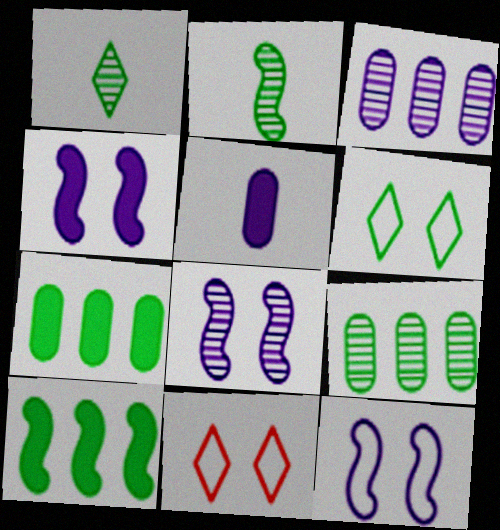[[2, 6, 7], 
[4, 8, 12]]